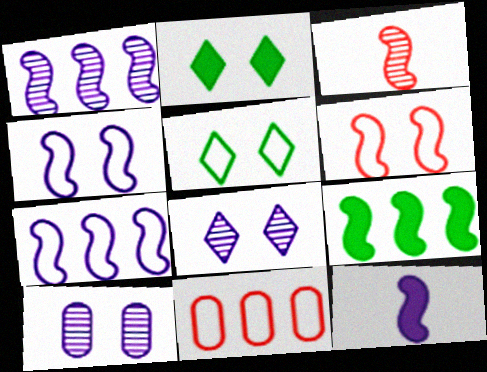[[1, 4, 12], 
[2, 6, 10], 
[3, 4, 9]]